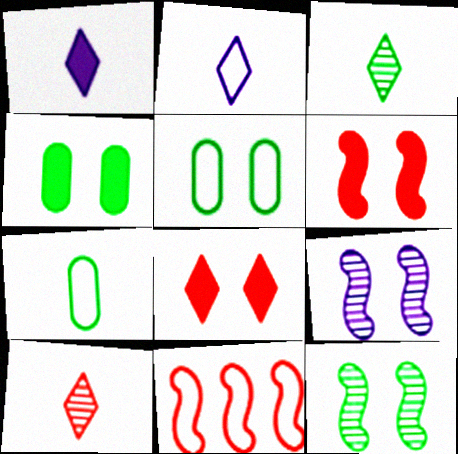[[2, 5, 11], 
[5, 8, 9]]